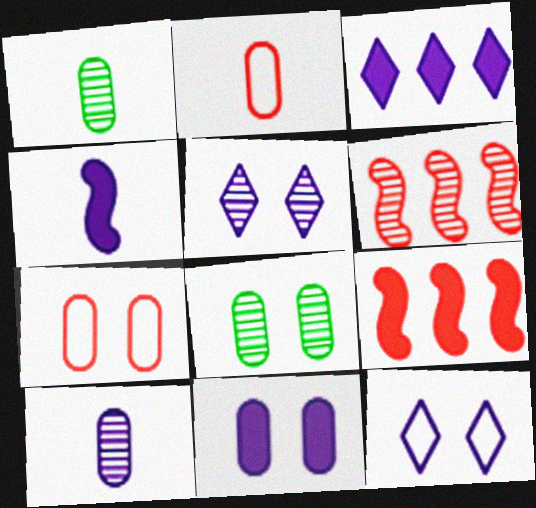[[1, 5, 6], 
[1, 9, 12], 
[3, 4, 11], 
[7, 8, 11]]